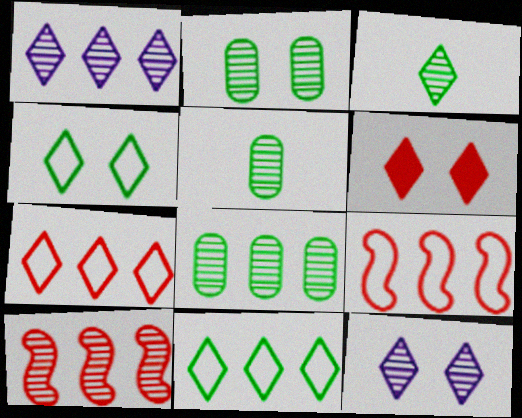[[1, 8, 10], 
[2, 5, 8], 
[4, 6, 12], 
[5, 10, 12]]